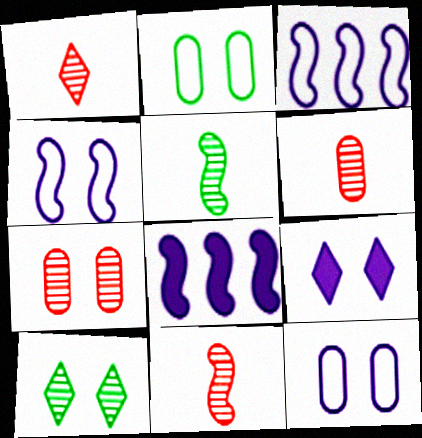[[1, 2, 8], 
[1, 6, 11]]